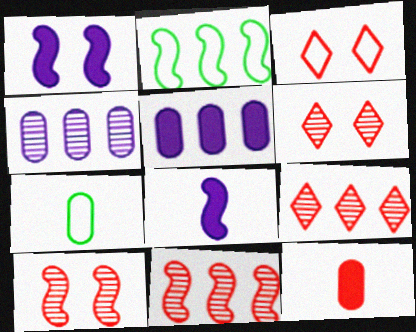[[1, 7, 9], 
[2, 5, 9], 
[2, 8, 10], 
[3, 11, 12]]